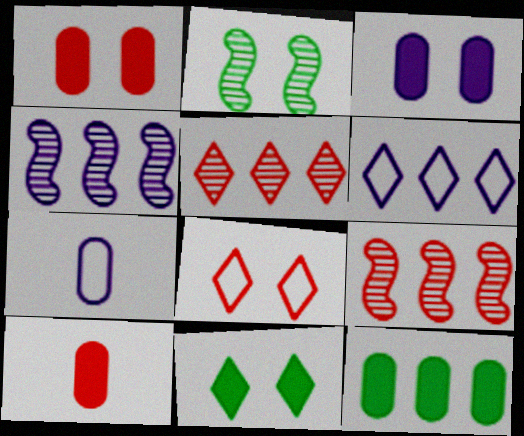[[2, 3, 8], 
[2, 6, 10], 
[3, 10, 12], 
[6, 9, 12], 
[7, 9, 11], 
[8, 9, 10]]